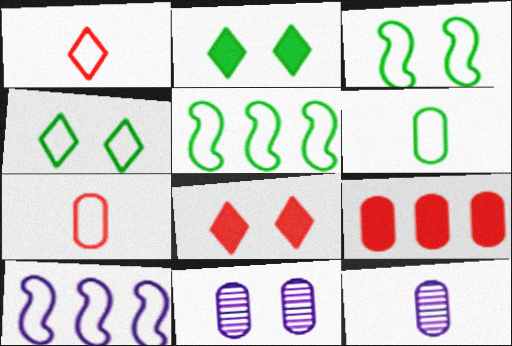[[3, 8, 11], 
[4, 5, 6], 
[4, 7, 10], 
[5, 8, 12], 
[6, 9, 11]]